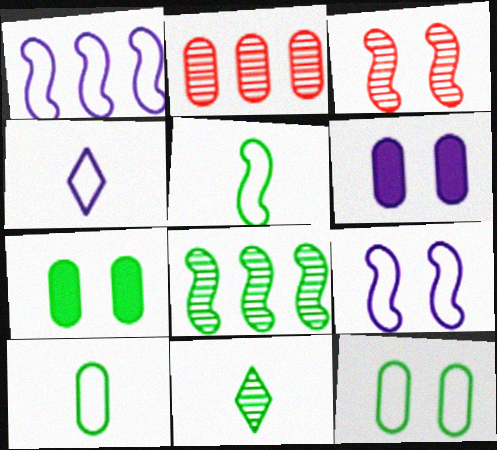[[2, 6, 10]]